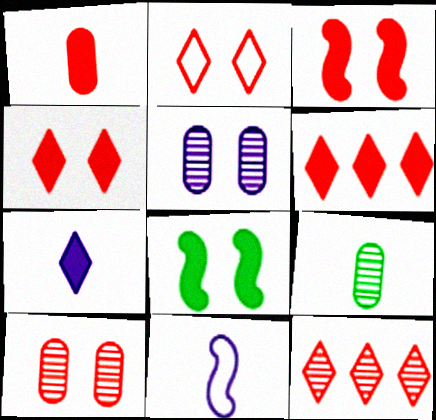[[1, 3, 6], 
[2, 3, 10], 
[2, 5, 8]]